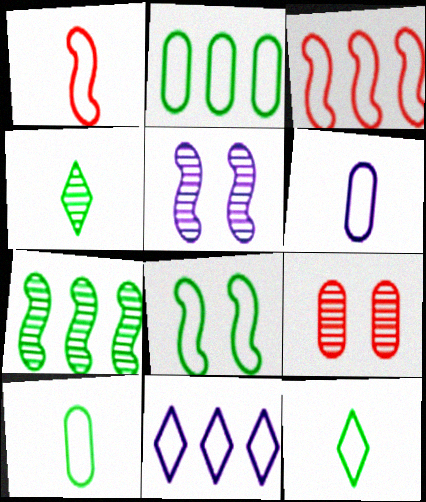[[1, 6, 12], 
[2, 3, 11], 
[2, 8, 12]]